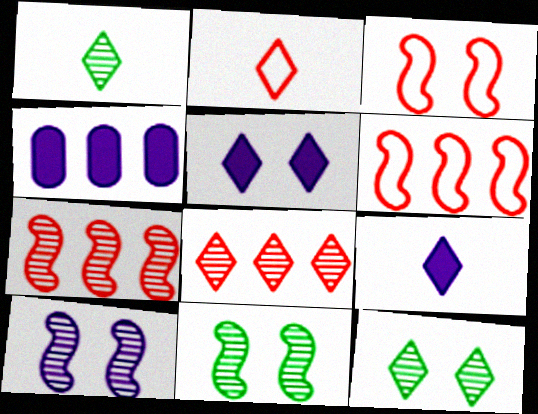[[1, 2, 9], 
[1, 3, 4], 
[2, 4, 11]]